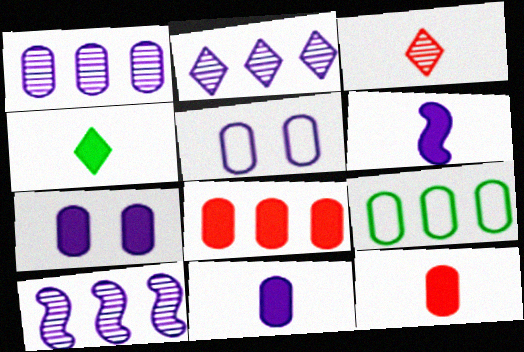[[1, 2, 10], 
[1, 5, 11], 
[1, 8, 9], 
[2, 5, 6], 
[4, 6, 12]]